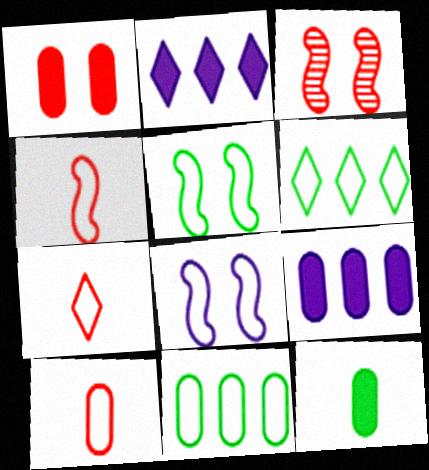[[1, 9, 12], 
[4, 7, 10], 
[6, 8, 10], 
[7, 8, 11]]